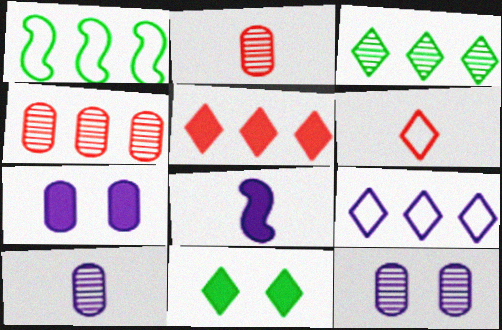[[3, 5, 9], 
[8, 9, 12]]